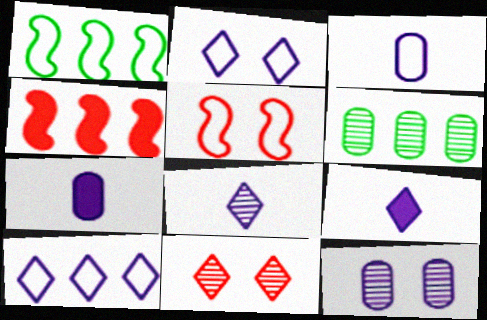[[1, 7, 11], 
[4, 6, 10], 
[5, 6, 9]]